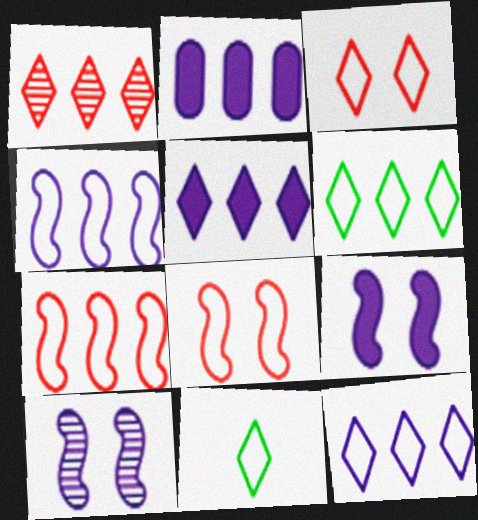[[1, 5, 6], 
[3, 11, 12]]